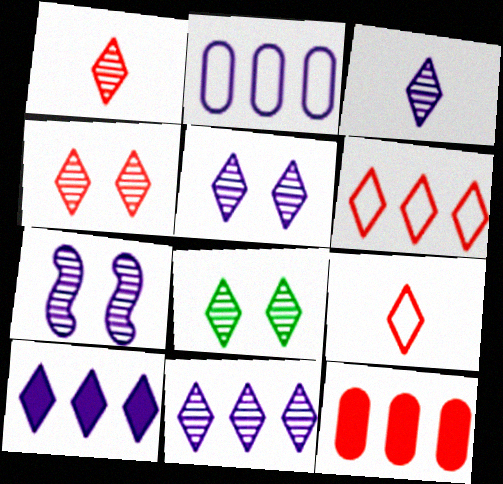[[1, 8, 11], 
[3, 5, 11], 
[4, 5, 8], 
[8, 9, 10]]